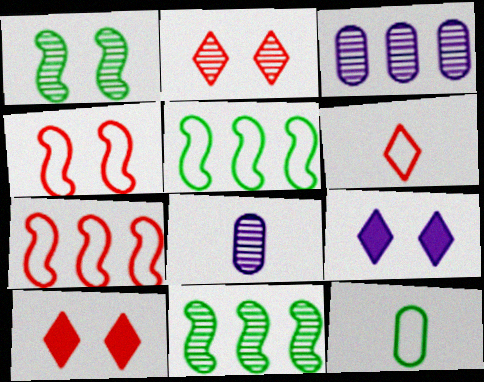[[2, 8, 11], 
[5, 8, 10]]